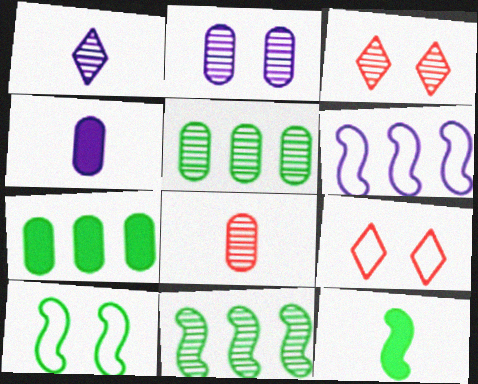[[2, 5, 8], 
[4, 9, 11], 
[10, 11, 12]]